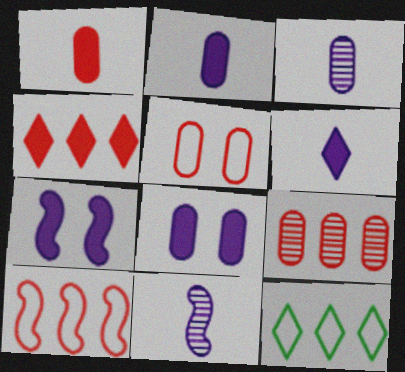[[1, 5, 9], 
[4, 9, 10]]